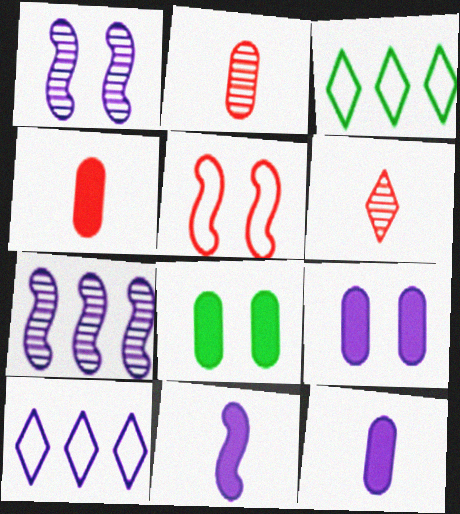[[1, 3, 4], 
[1, 10, 12]]